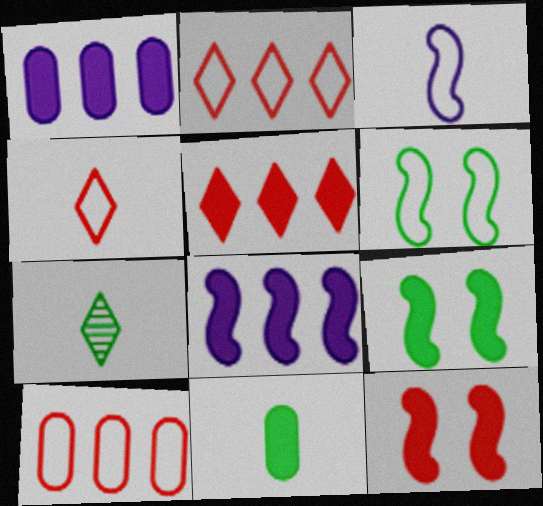[]